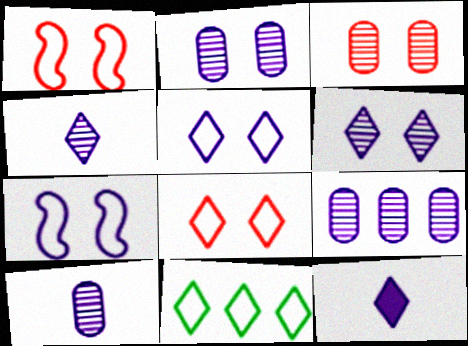[[2, 9, 10], 
[7, 9, 12]]